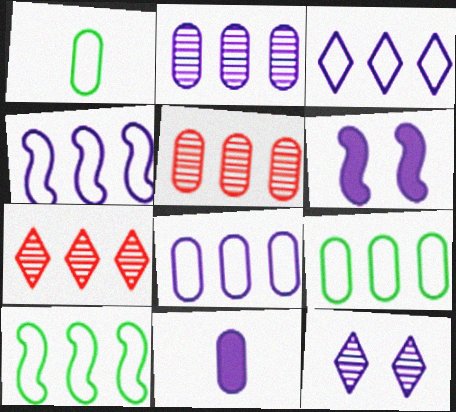[[1, 6, 7], 
[3, 4, 8], 
[4, 11, 12]]